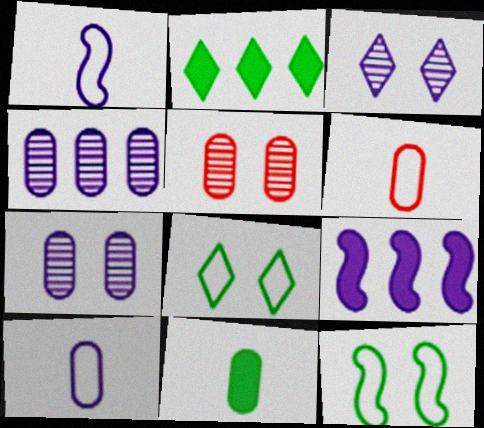[[1, 2, 5], 
[3, 9, 10]]